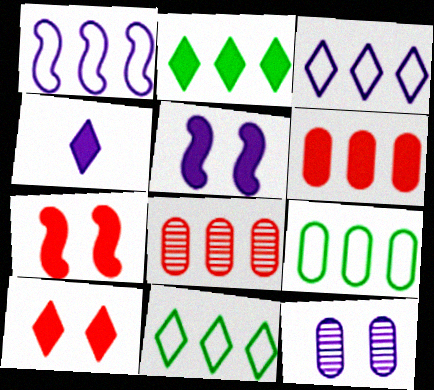[[1, 2, 8], 
[1, 4, 12], 
[2, 4, 10]]